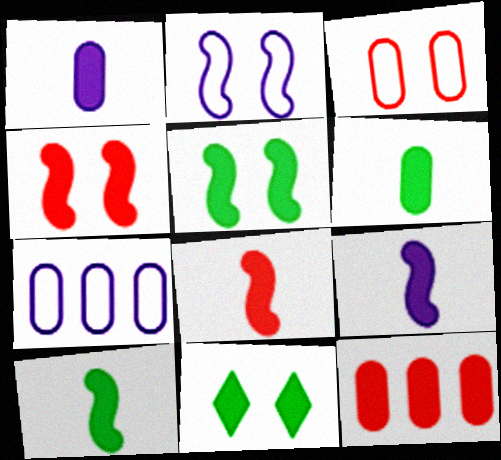[[8, 9, 10], 
[9, 11, 12]]